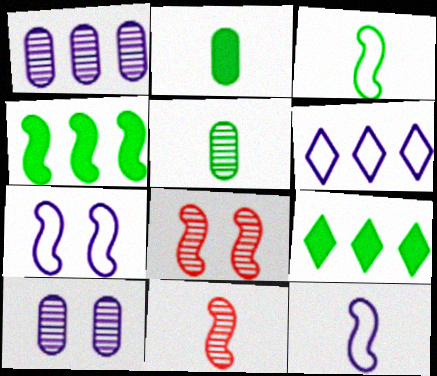[[2, 6, 8], 
[4, 7, 11], 
[4, 8, 12]]